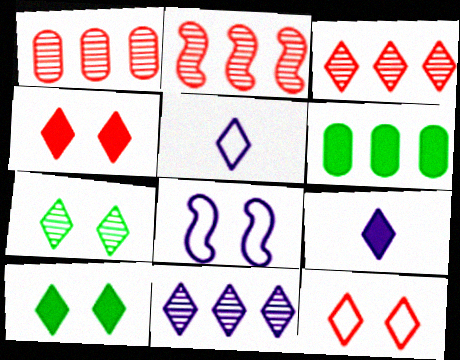[[1, 2, 3], 
[3, 5, 10]]